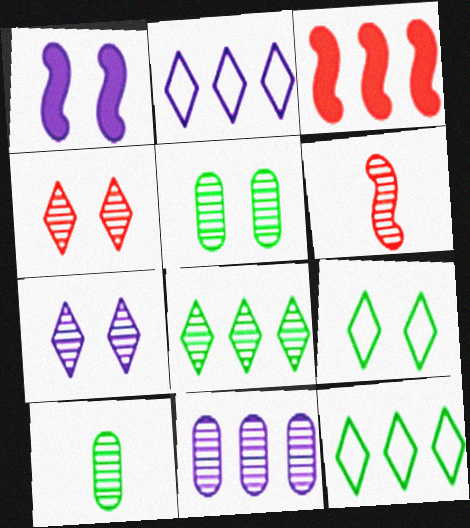[[3, 11, 12]]